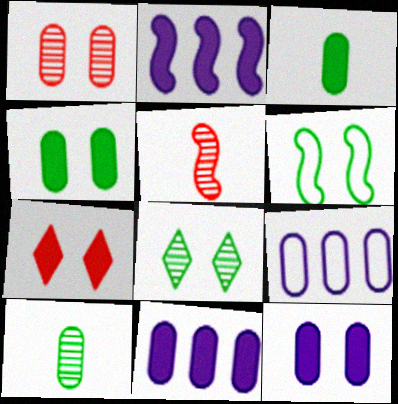[[1, 3, 9], 
[2, 3, 7], 
[2, 5, 6], 
[4, 6, 8]]